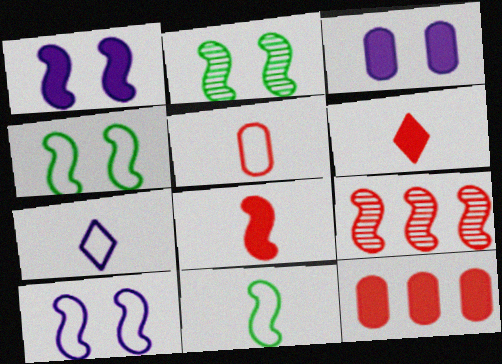[[1, 9, 11], 
[2, 7, 12], 
[5, 7, 11]]